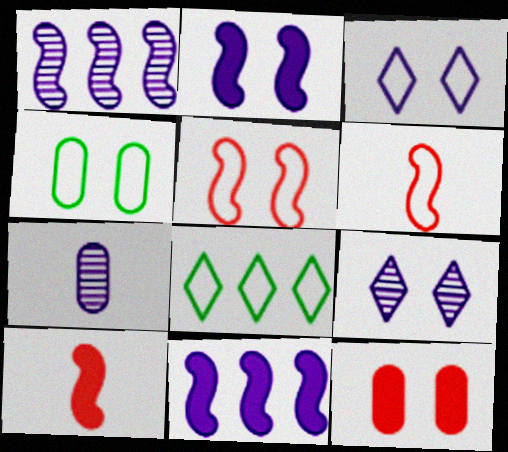[[1, 7, 9], 
[3, 4, 5], 
[3, 7, 11]]